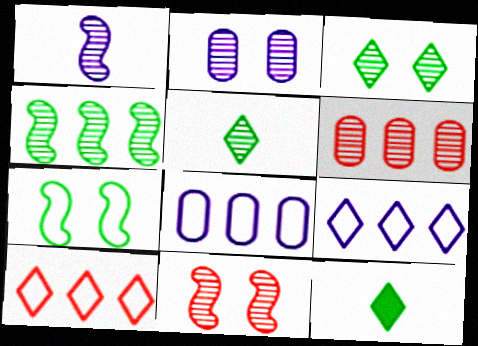[[1, 3, 6], 
[1, 4, 11], 
[2, 3, 11], 
[8, 11, 12]]